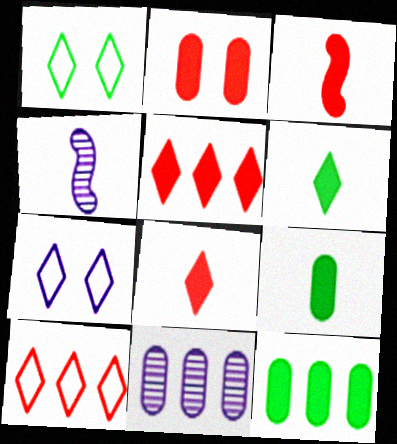[[1, 3, 11], 
[2, 3, 5]]